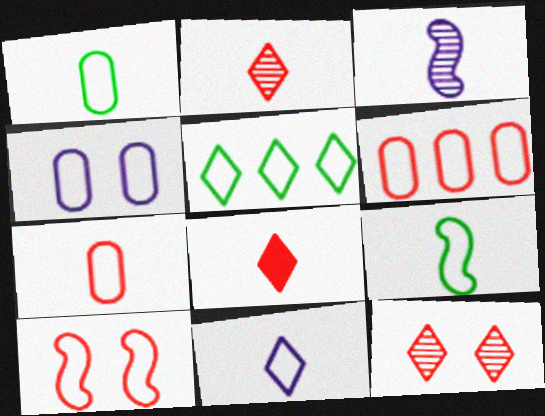[[1, 3, 8], 
[1, 4, 6], 
[7, 9, 11]]